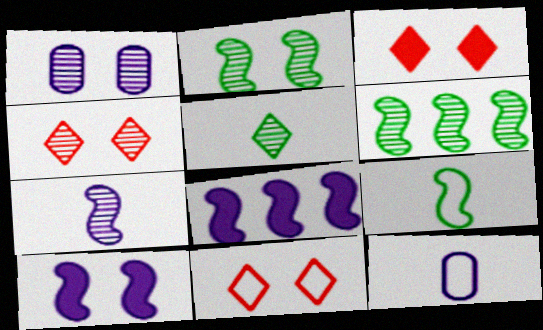[[1, 2, 4], 
[3, 4, 11], 
[3, 6, 12]]